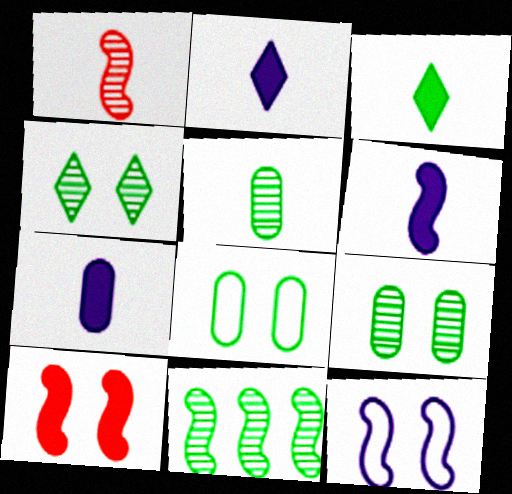[[2, 6, 7], 
[3, 8, 11], 
[4, 5, 11]]